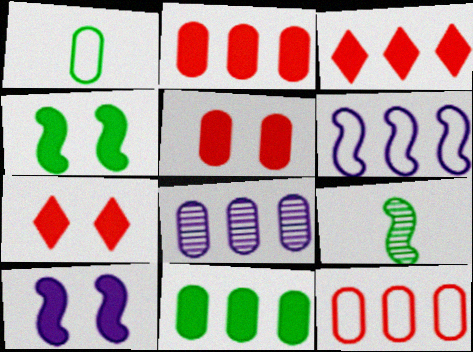[[1, 5, 8], 
[8, 11, 12]]